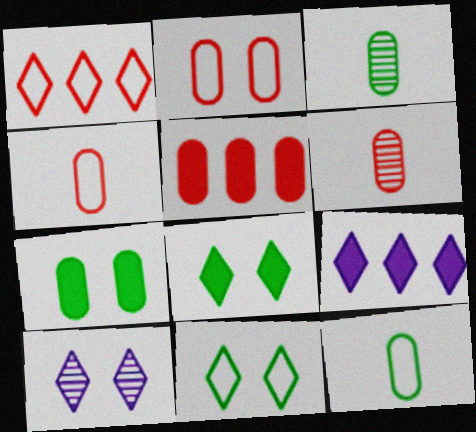[[2, 5, 6]]